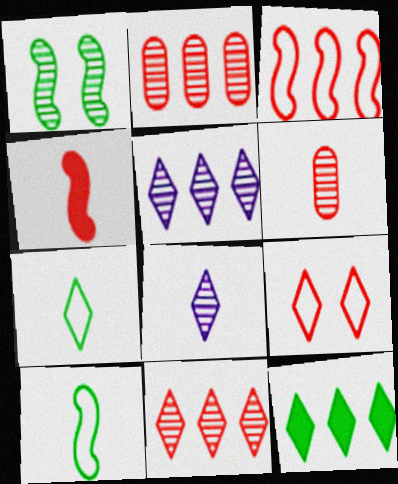[[1, 2, 8], 
[1, 5, 6], 
[2, 4, 9], 
[8, 9, 12]]